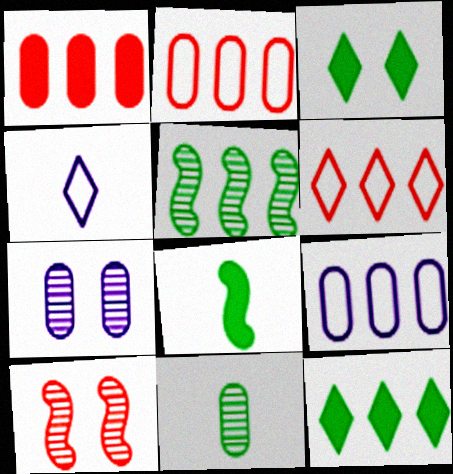[[6, 7, 8]]